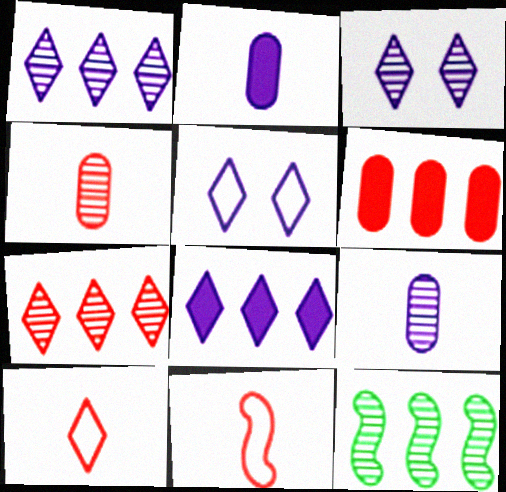[[3, 4, 12]]